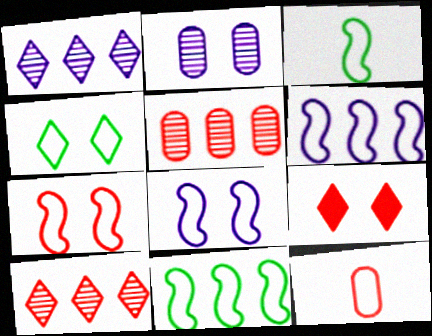[[3, 6, 7], 
[4, 6, 12]]